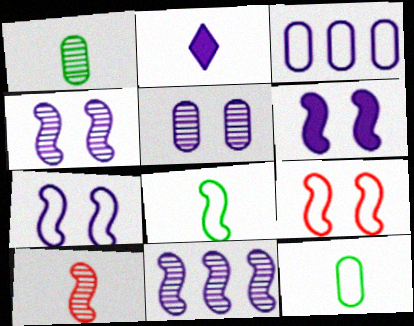[[2, 3, 4], 
[2, 10, 12], 
[4, 6, 7]]